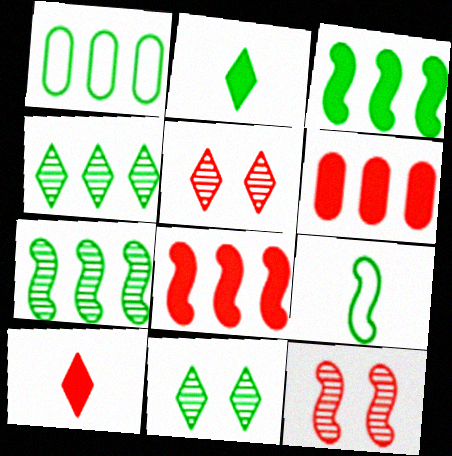[[1, 3, 4]]